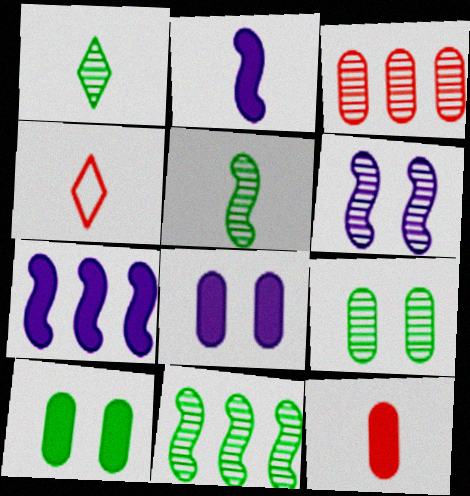[[1, 3, 6], 
[1, 9, 11], 
[4, 7, 9], 
[4, 8, 11]]